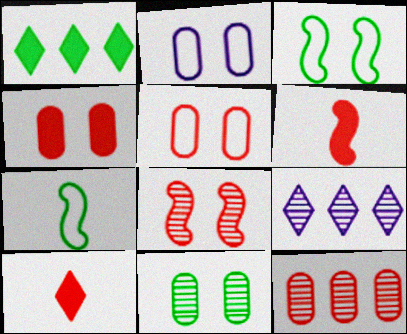[[1, 7, 11], 
[2, 4, 11], 
[4, 7, 9]]